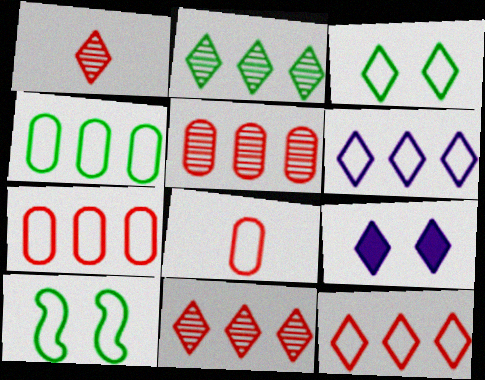[[6, 8, 10]]